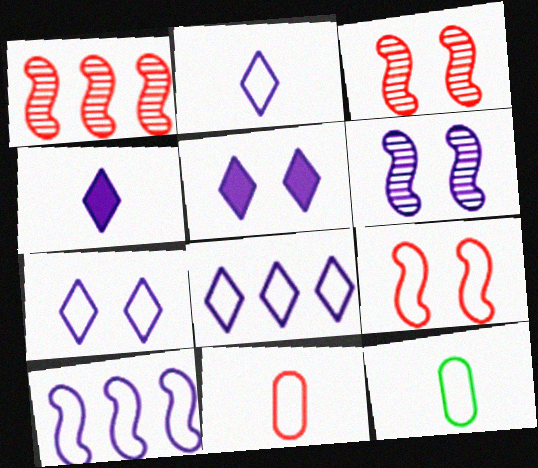[[1, 5, 12], 
[2, 7, 8], 
[8, 9, 12]]